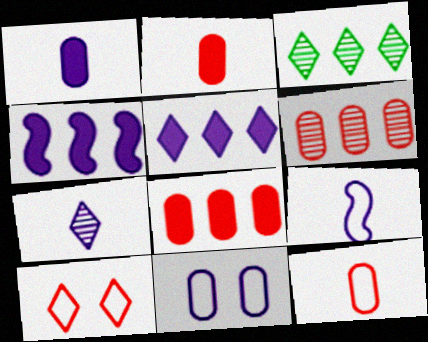[[1, 7, 9], 
[4, 7, 11]]